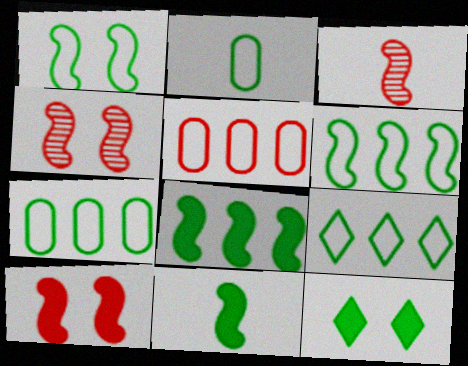[[1, 2, 9], 
[6, 7, 9]]